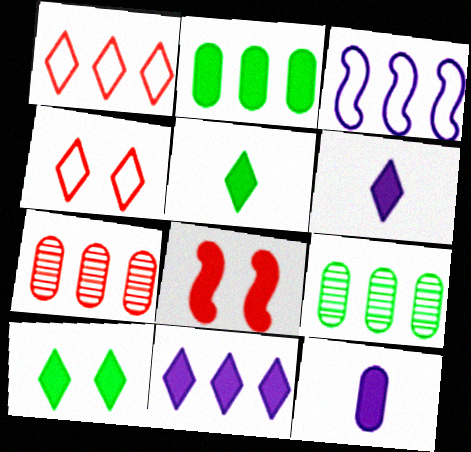[[2, 6, 8]]